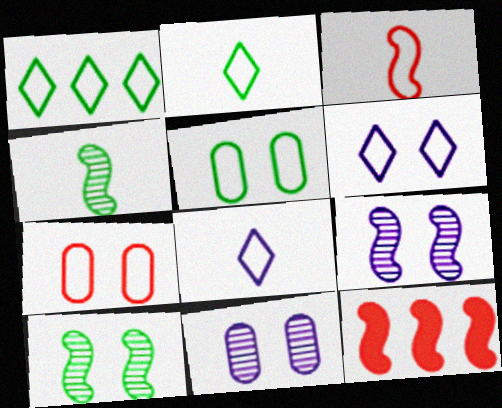[[2, 11, 12]]